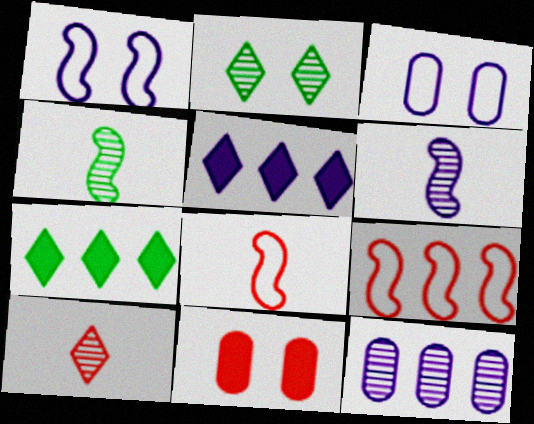[[1, 2, 11], 
[3, 5, 6], 
[7, 9, 12], 
[9, 10, 11]]